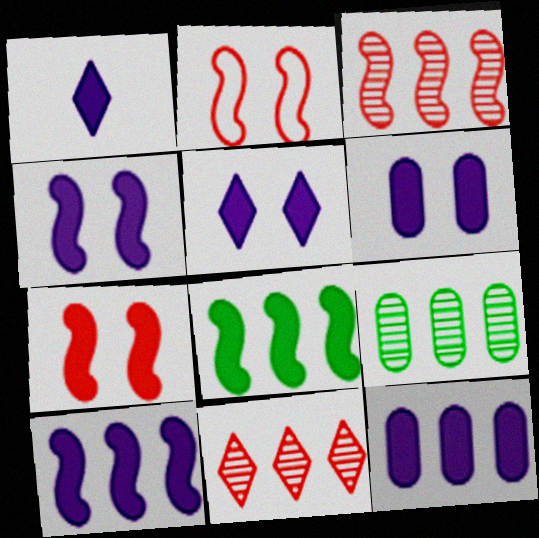[[1, 2, 9], 
[1, 4, 12], 
[1, 6, 10], 
[4, 5, 6]]